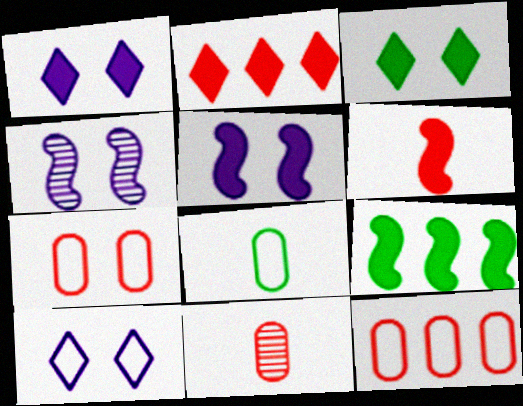[[2, 4, 8], 
[3, 4, 7], 
[5, 6, 9], 
[9, 10, 11]]